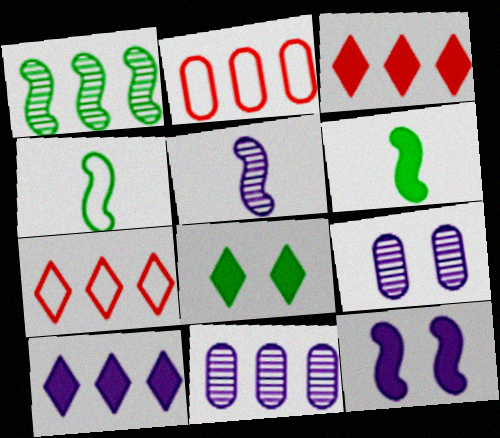[[1, 2, 10], 
[2, 5, 8], 
[3, 4, 9], 
[6, 7, 9]]